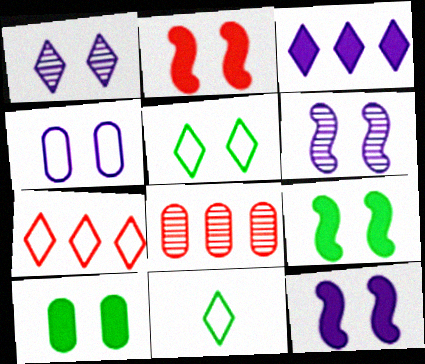[[1, 4, 12], 
[2, 9, 12], 
[8, 11, 12]]